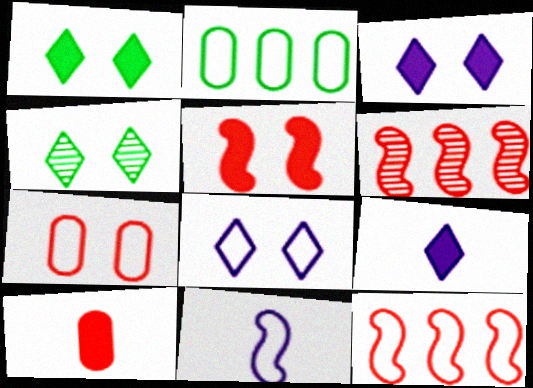[]